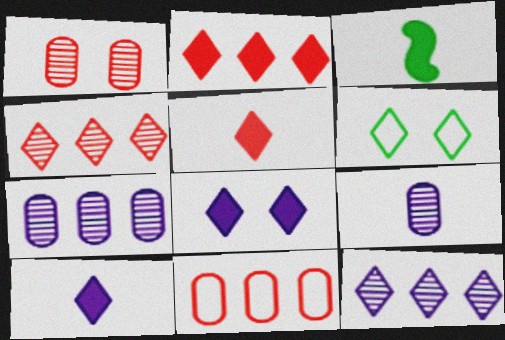[[4, 6, 10], 
[5, 6, 12]]